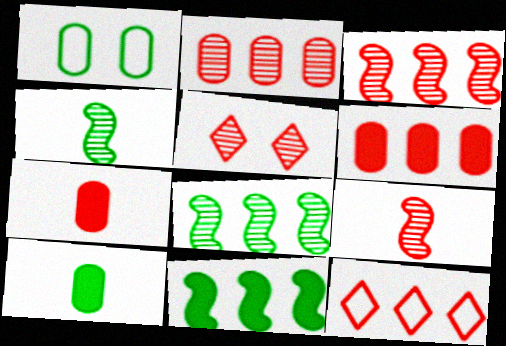[[2, 5, 9], 
[3, 6, 12]]